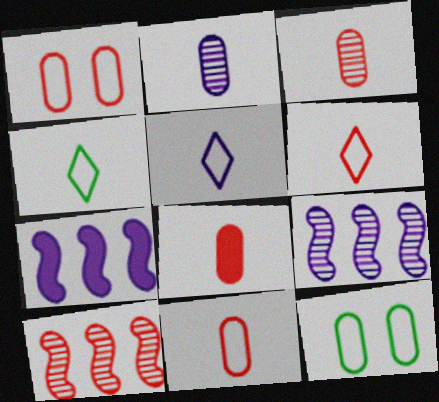[[3, 8, 11], 
[4, 5, 6]]